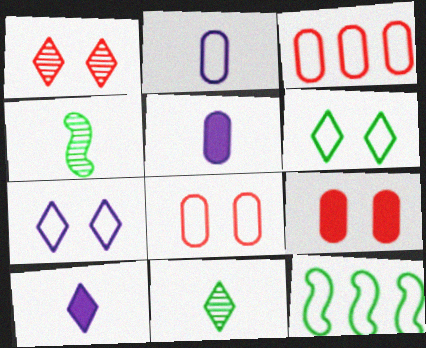[[1, 5, 12]]